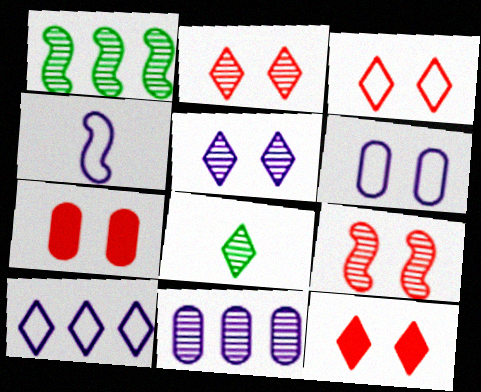[[2, 3, 12], 
[3, 7, 9], 
[4, 6, 10], 
[8, 9, 11], 
[8, 10, 12]]